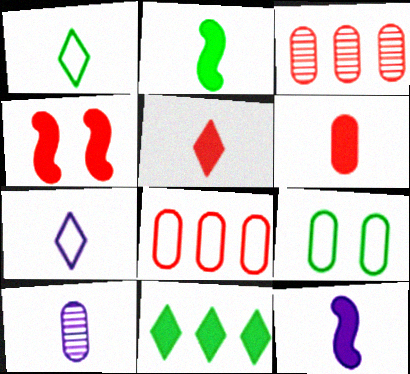[[7, 10, 12]]